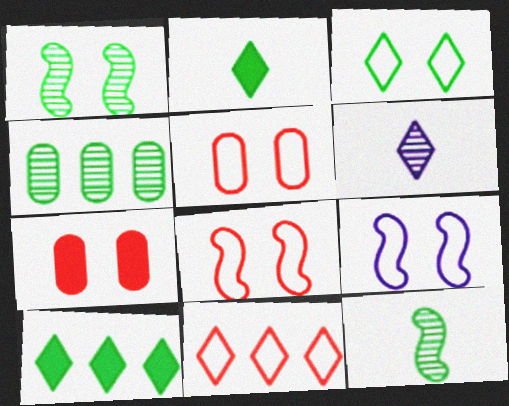[[3, 5, 9]]